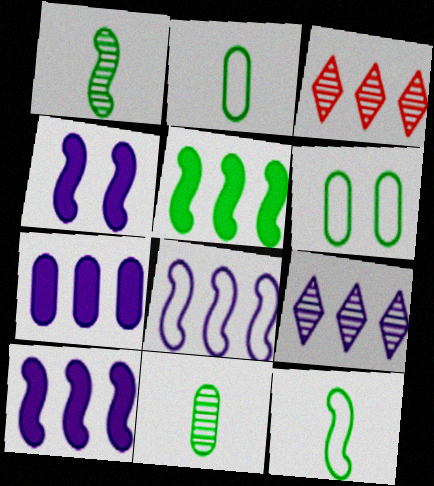[[2, 3, 4], 
[7, 8, 9]]